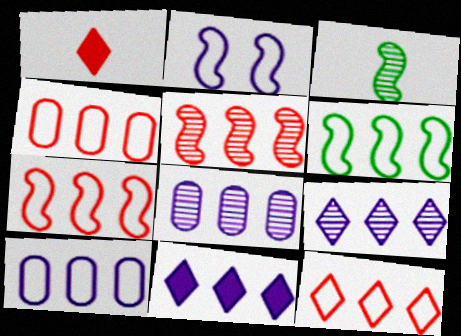[[4, 7, 12], 
[6, 10, 12]]